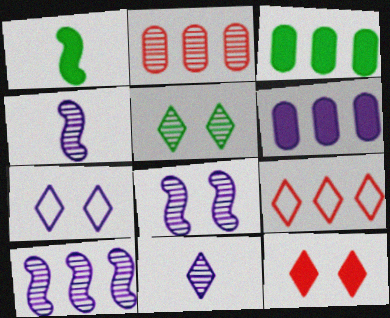[[1, 2, 7], 
[1, 6, 12], 
[2, 4, 5], 
[3, 9, 10], 
[4, 6, 7], 
[4, 8, 10], 
[5, 7, 12]]